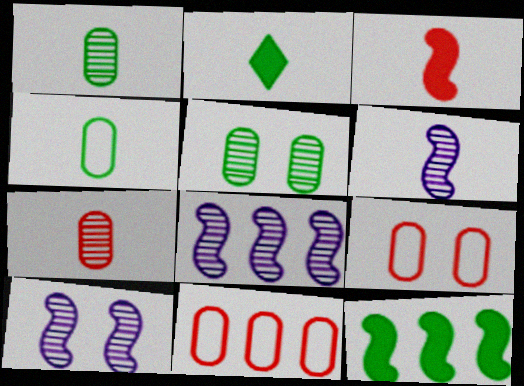[[2, 8, 9], 
[2, 10, 11], 
[6, 8, 10]]